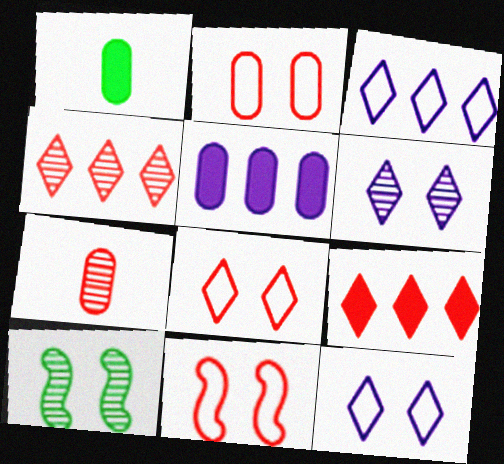[[2, 8, 11], 
[7, 9, 11]]